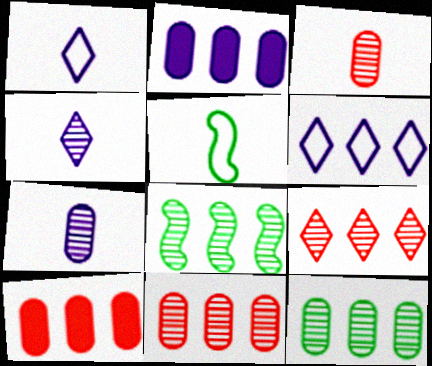[[6, 8, 10]]